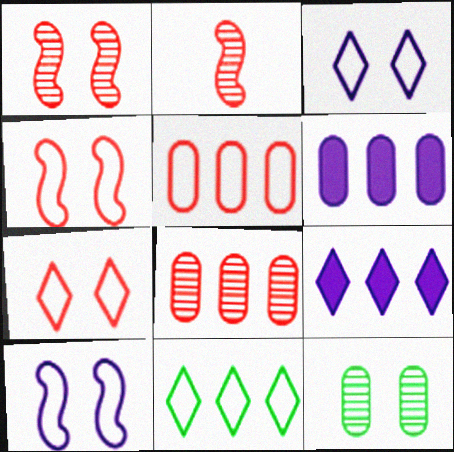[]